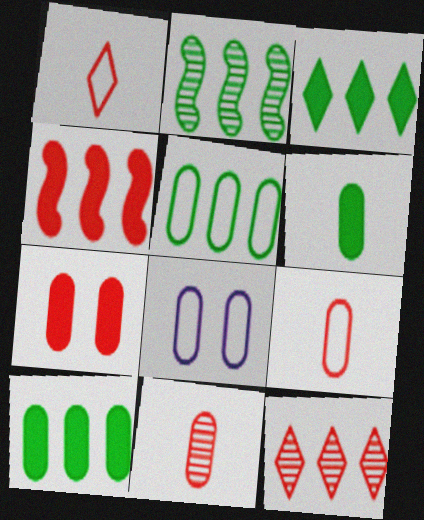[[2, 3, 5], 
[5, 8, 9], 
[8, 10, 11]]